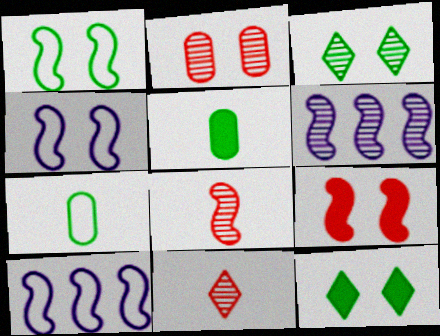[[2, 4, 12]]